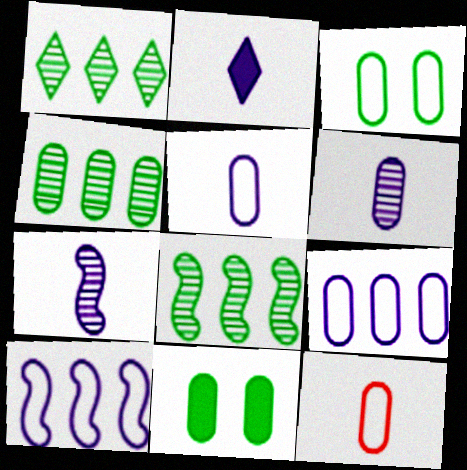[[1, 4, 8], 
[2, 5, 7], 
[3, 9, 12]]